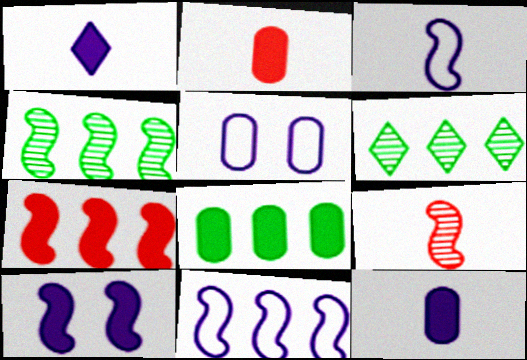[[4, 7, 11]]